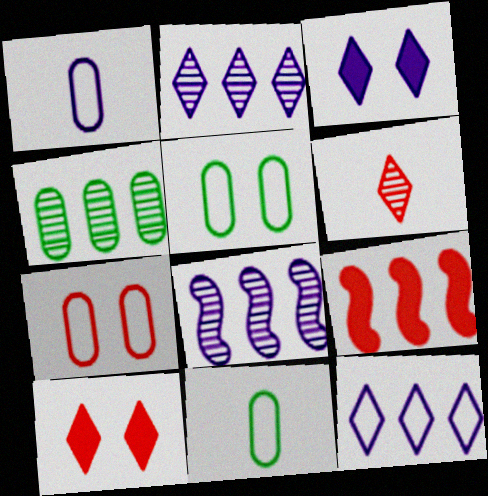[[1, 3, 8], 
[4, 9, 12], 
[6, 7, 9], 
[8, 10, 11]]